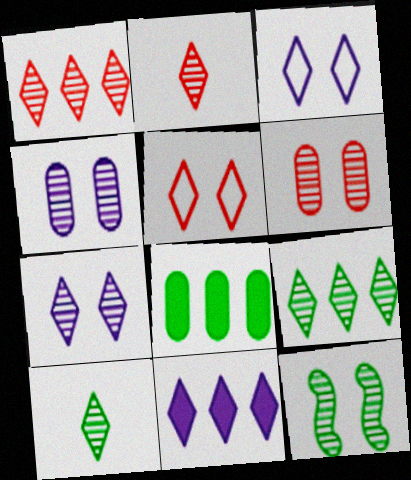[[1, 7, 10], 
[2, 7, 9], 
[5, 10, 11], 
[6, 7, 12]]